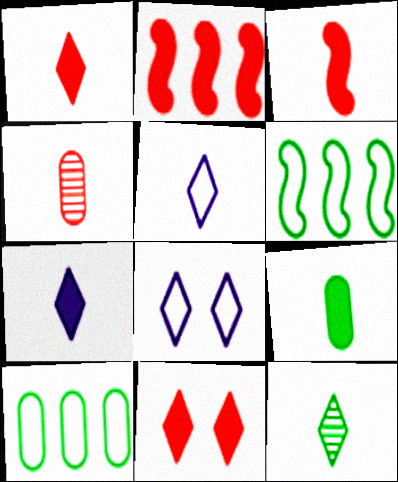[[1, 5, 12], 
[3, 7, 9]]